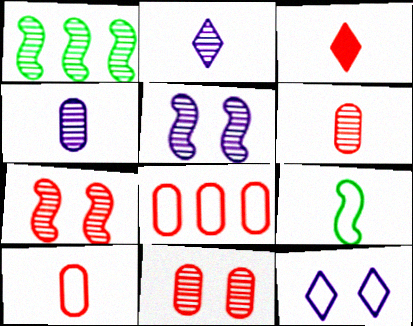[[1, 2, 11], 
[3, 4, 9], 
[3, 7, 8], 
[8, 9, 12]]